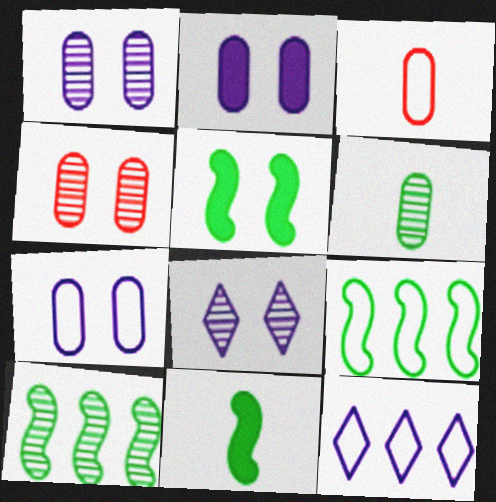[[1, 2, 7], 
[4, 11, 12]]